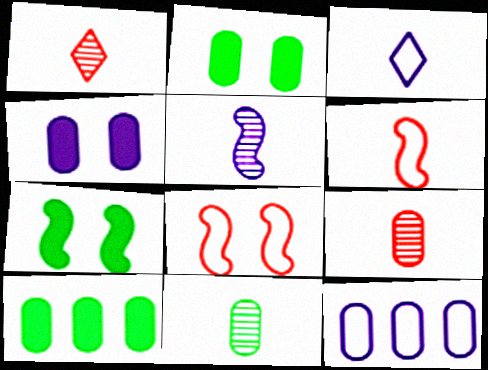[[1, 5, 11], 
[1, 7, 12], 
[2, 9, 12]]